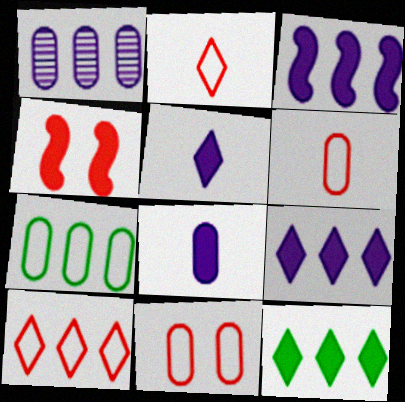[[4, 8, 12]]